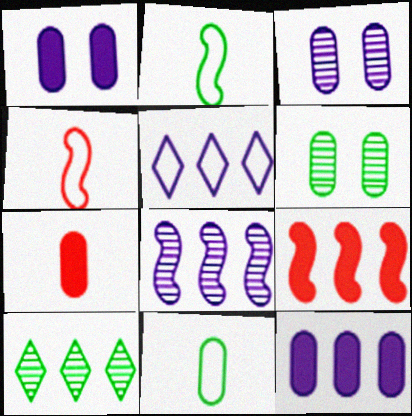[[1, 4, 10], 
[5, 8, 12]]